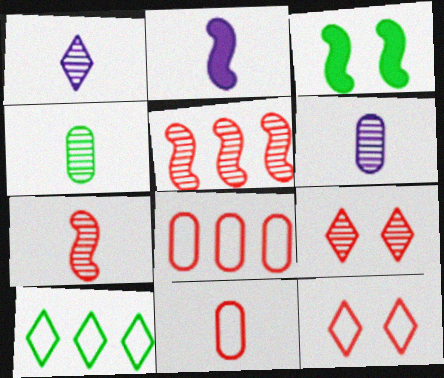[[1, 3, 8], 
[1, 4, 7], 
[3, 4, 10]]